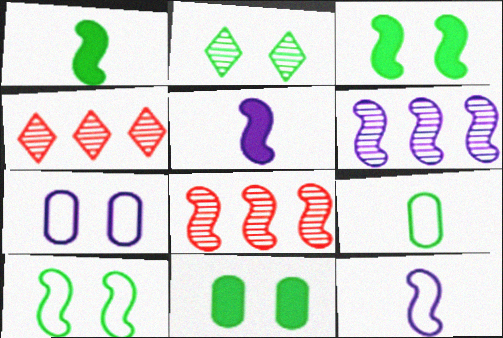[[1, 4, 7], 
[2, 10, 11], 
[3, 8, 12], 
[4, 11, 12], 
[5, 8, 10]]